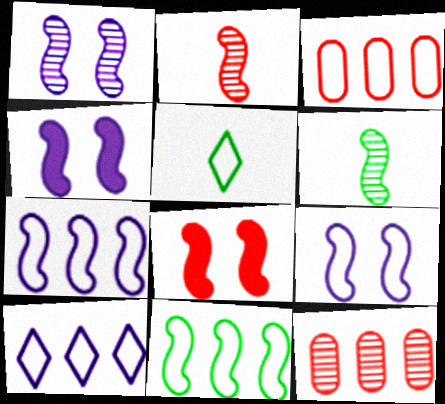[[1, 4, 9], 
[2, 4, 11], 
[3, 5, 9], 
[3, 10, 11], 
[4, 5, 12], 
[6, 7, 8]]